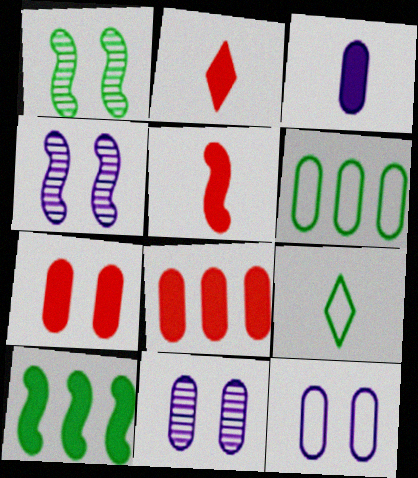[[2, 4, 6], 
[4, 8, 9]]